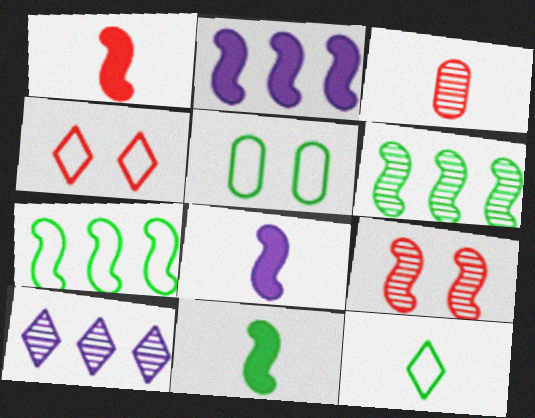[[1, 5, 10], 
[1, 8, 11], 
[3, 8, 12], 
[5, 7, 12], 
[7, 8, 9]]